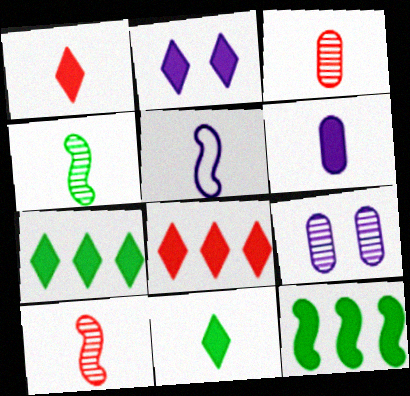[[1, 2, 7], 
[2, 8, 11], 
[3, 5, 11]]